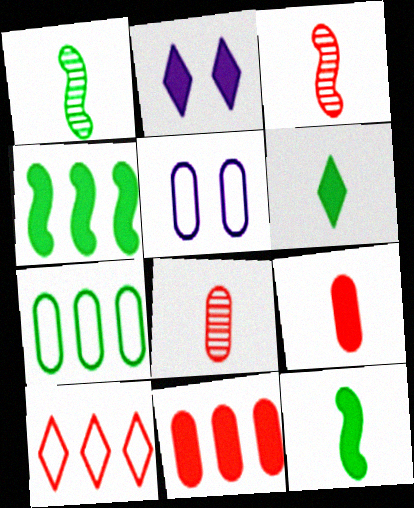[[2, 3, 7], 
[2, 4, 9], 
[2, 11, 12]]